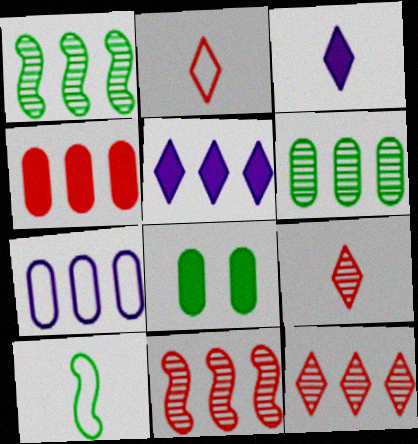[[4, 6, 7]]